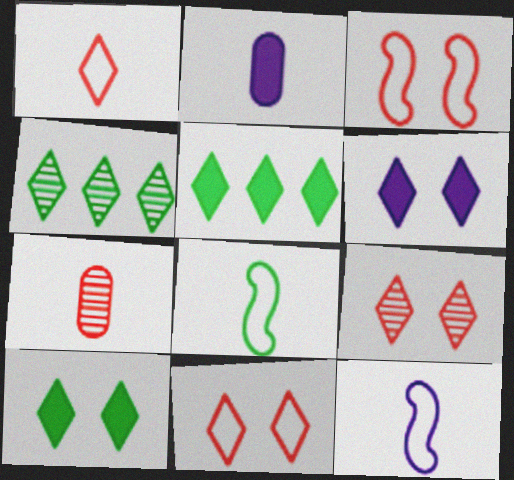[[1, 4, 6], 
[2, 3, 4]]